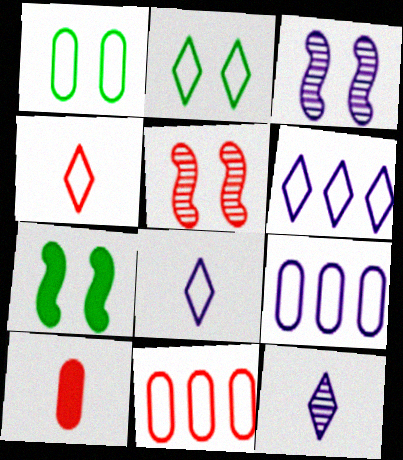[[2, 4, 6], 
[7, 11, 12]]